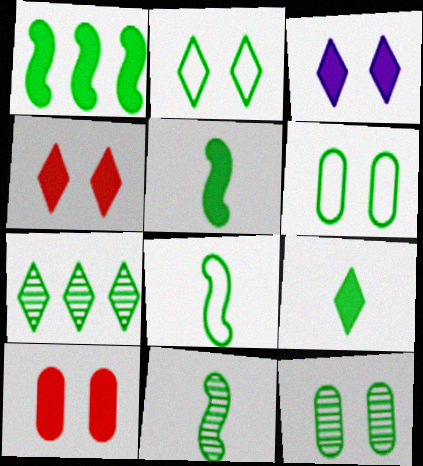[[2, 7, 9], 
[5, 6, 7], 
[5, 8, 11], 
[7, 11, 12]]